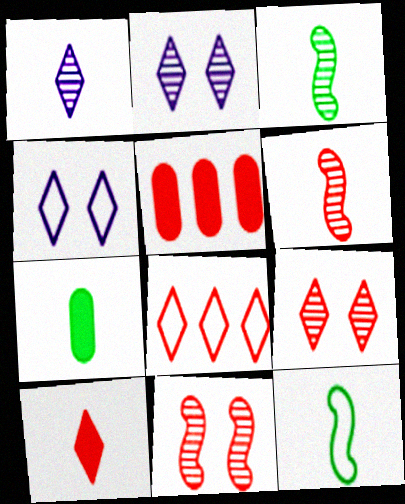[[2, 5, 12], 
[3, 4, 5], 
[8, 9, 10]]